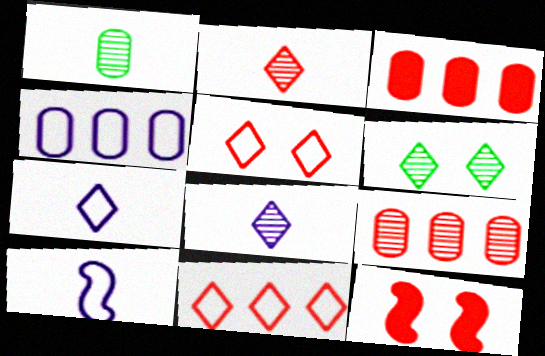[[3, 6, 10]]